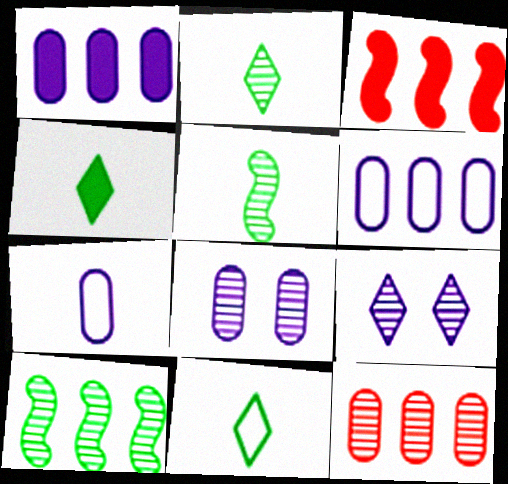[[1, 7, 8], 
[2, 4, 11], 
[3, 8, 11], 
[5, 9, 12]]